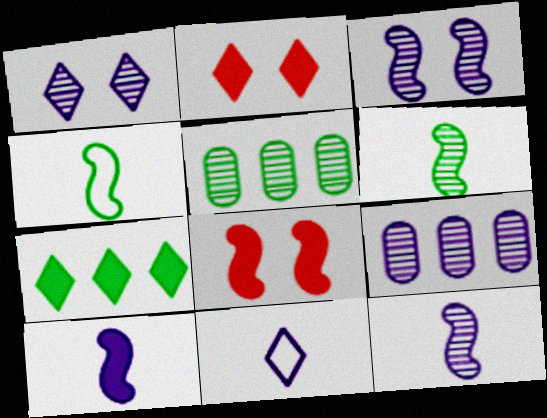[[1, 9, 12], 
[2, 4, 9], 
[5, 8, 11]]